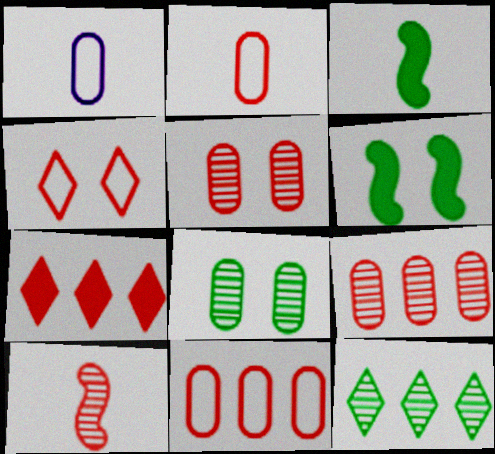[]